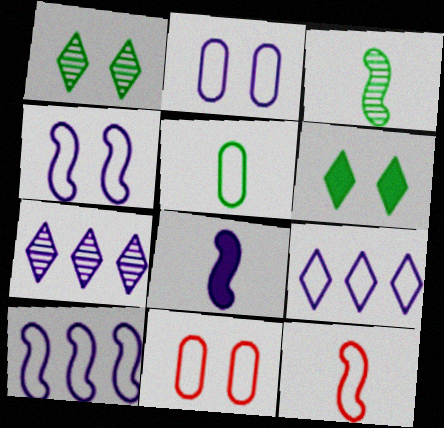[[2, 7, 8], 
[3, 8, 12]]